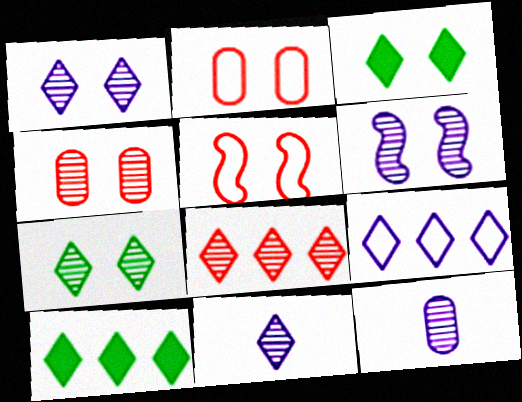[[2, 3, 6], 
[4, 6, 7], 
[5, 10, 12], 
[7, 8, 11], 
[8, 9, 10]]